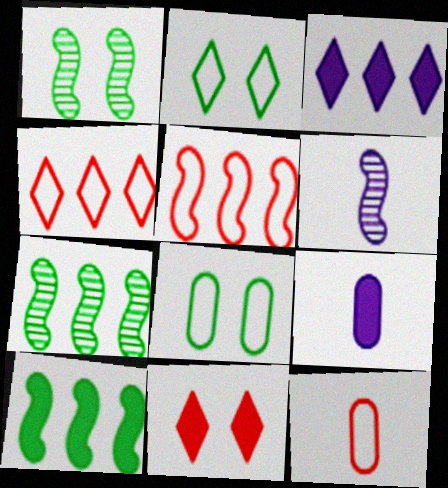[[1, 3, 12], 
[1, 4, 9], 
[9, 10, 11]]